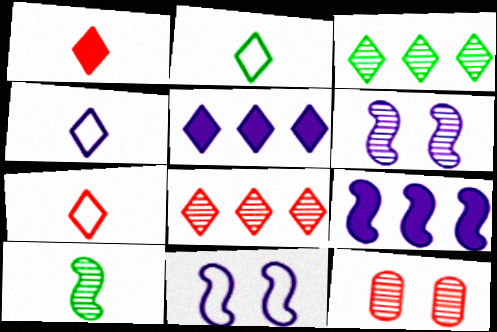[[2, 4, 7], 
[2, 9, 12]]